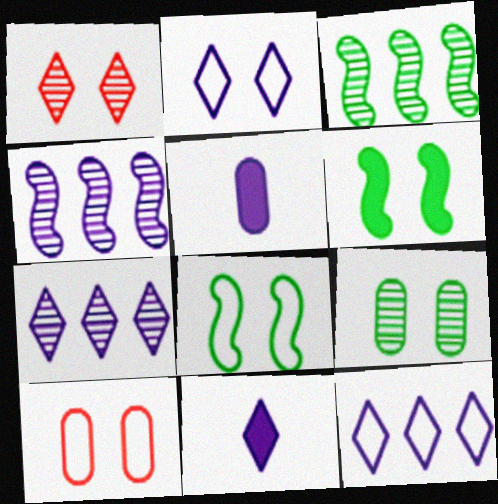[[2, 4, 5], 
[2, 7, 11], 
[2, 8, 10], 
[3, 10, 11]]